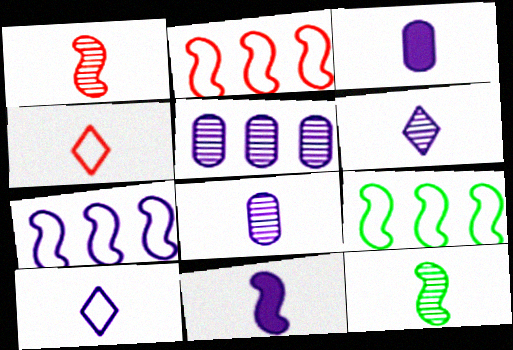[[2, 7, 9], 
[3, 4, 12], 
[8, 10, 11]]